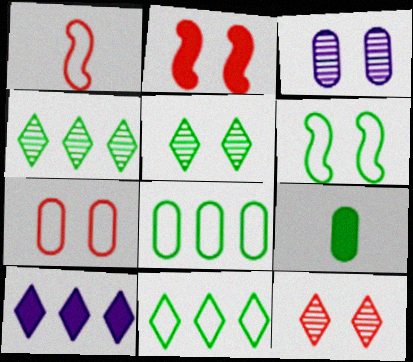[[2, 7, 12], 
[2, 9, 10], 
[4, 6, 9]]